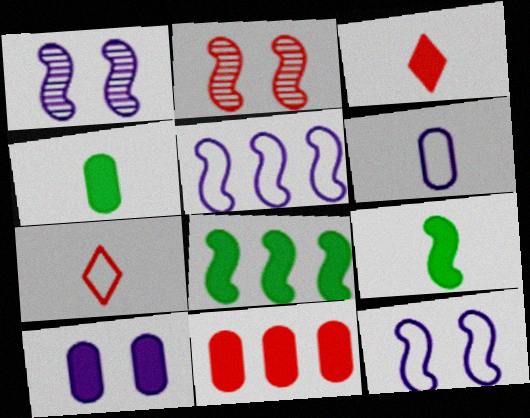[[2, 5, 9], 
[2, 7, 11], 
[3, 8, 10], 
[4, 10, 11]]